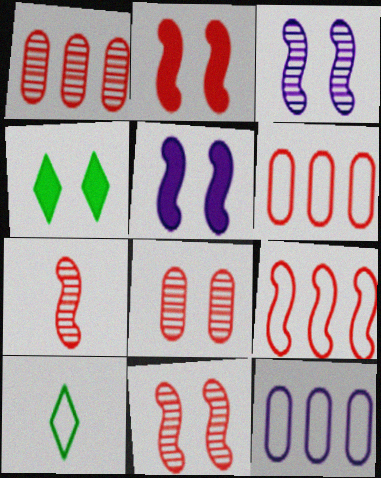[[1, 5, 10], 
[2, 7, 9], 
[4, 7, 12]]